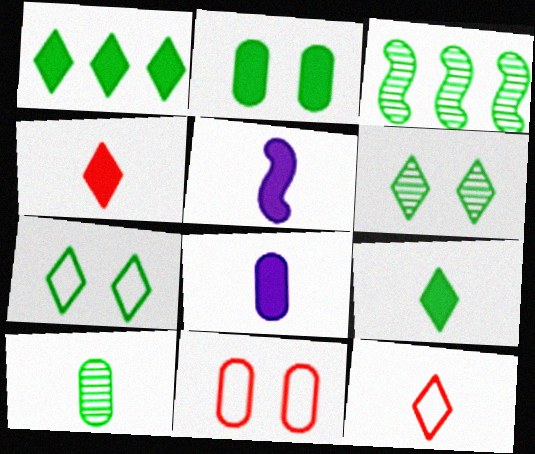[[3, 6, 10], 
[5, 10, 12]]